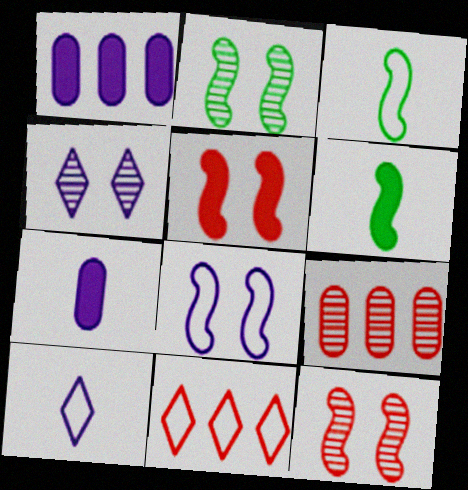[[2, 5, 8], 
[2, 7, 11]]